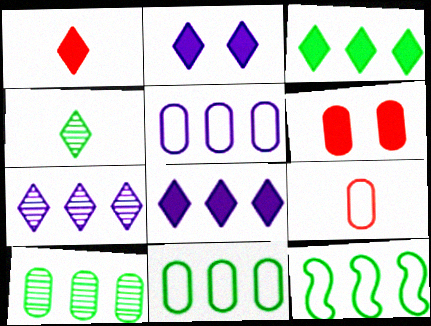[[1, 2, 3], 
[3, 10, 12]]